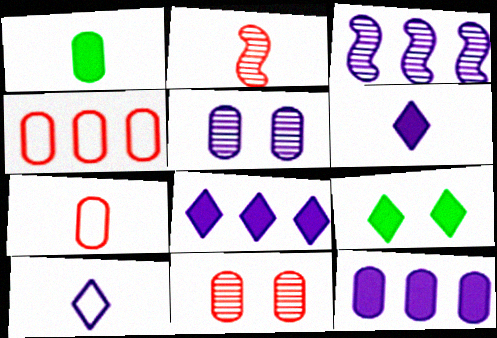[[1, 2, 10], 
[1, 4, 5], 
[3, 7, 9]]